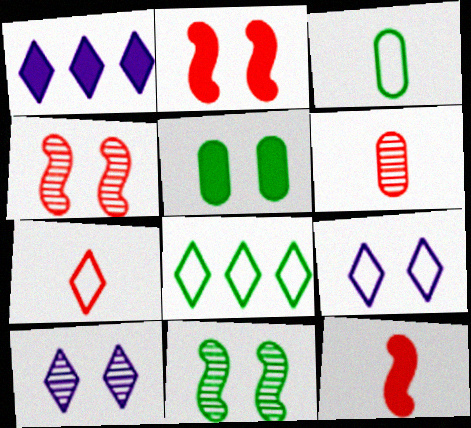[[1, 3, 4], 
[1, 5, 12], 
[4, 5, 9], 
[6, 7, 12], 
[7, 8, 9]]